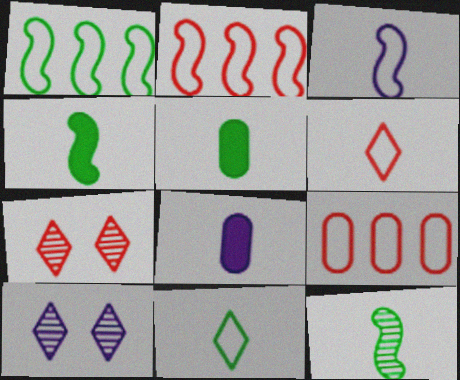[[1, 7, 8], 
[2, 5, 10], 
[4, 9, 10], 
[5, 11, 12], 
[6, 8, 12]]